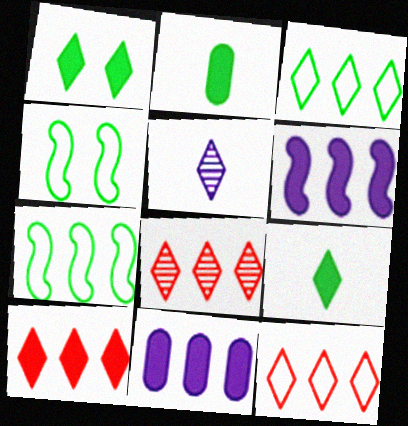[[1, 5, 12], 
[7, 8, 11], 
[8, 10, 12]]